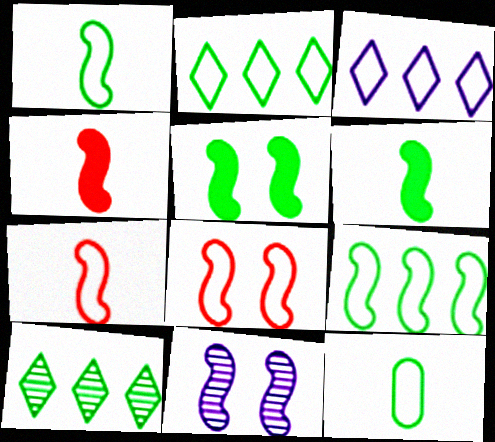[[3, 8, 12], 
[4, 9, 11], 
[5, 8, 11], 
[5, 10, 12]]